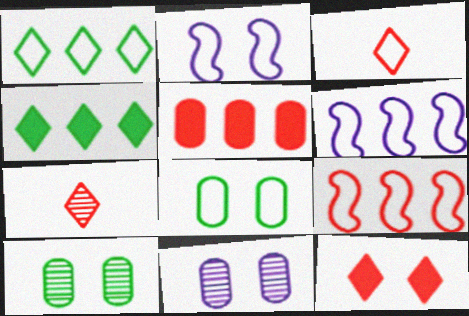[[2, 10, 12], 
[3, 6, 8]]